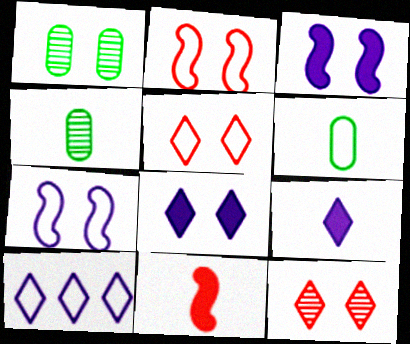[[1, 2, 8], 
[1, 3, 5], 
[1, 10, 11], 
[2, 6, 10]]